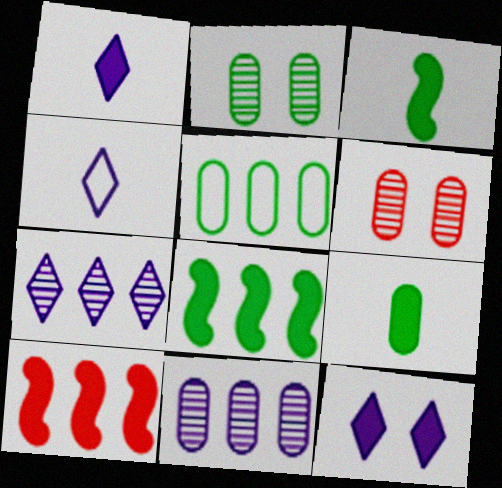[[2, 4, 10], 
[2, 5, 9], 
[4, 6, 8], 
[4, 7, 12], 
[5, 7, 10], 
[9, 10, 12]]